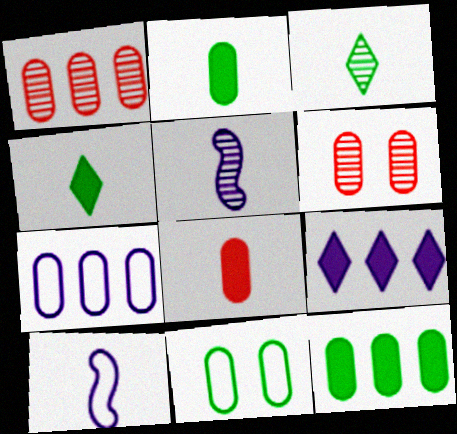[[1, 7, 12], 
[2, 6, 7], 
[3, 8, 10]]